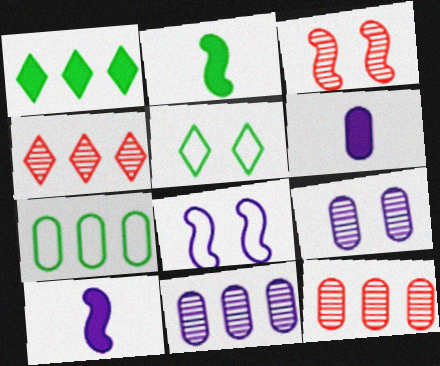[[5, 10, 12]]